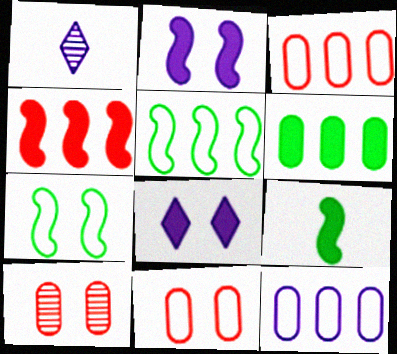[[1, 2, 12], 
[2, 4, 9], 
[7, 8, 10]]